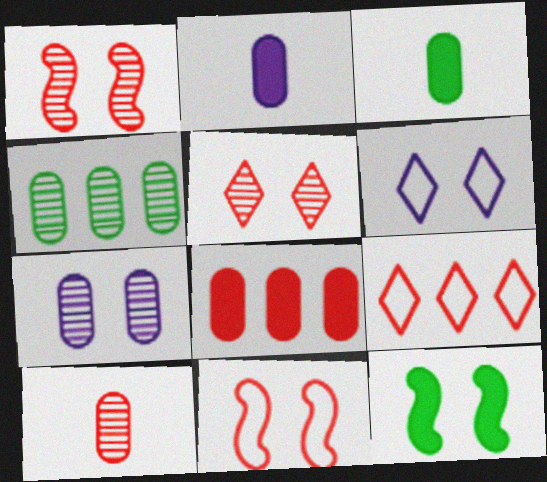[[4, 7, 10]]